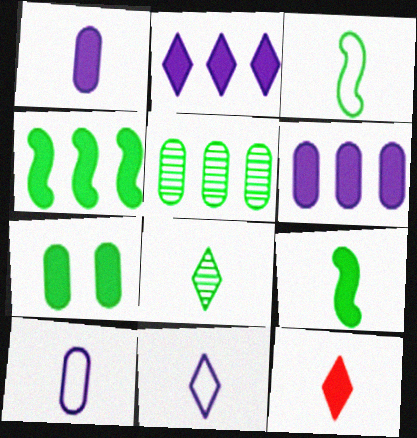[[1, 9, 12], 
[8, 11, 12]]